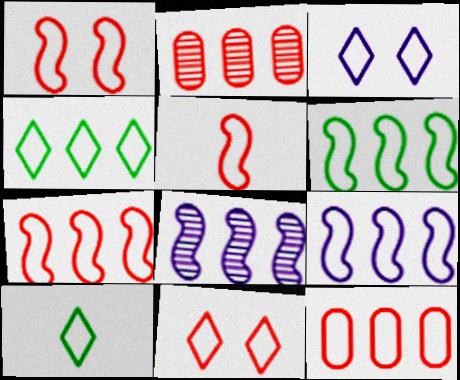[[1, 5, 7], 
[4, 9, 12], 
[5, 11, 12], 
[6, 7, 9]]